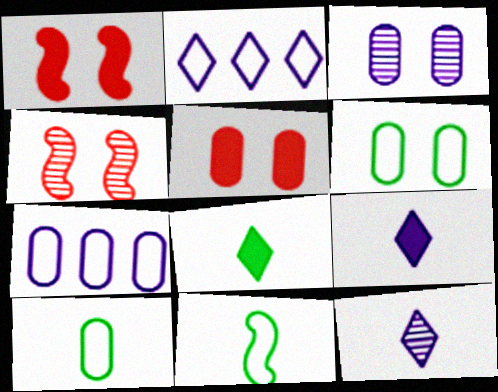[[3, 5, 6], 
[4, 7, 8]]